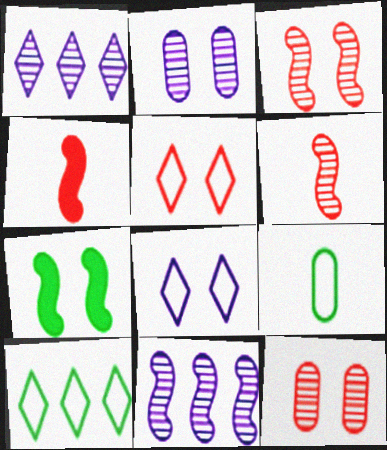[[2, 4, 10], 
[2, 5, 7], 
[7, 8, 12]]